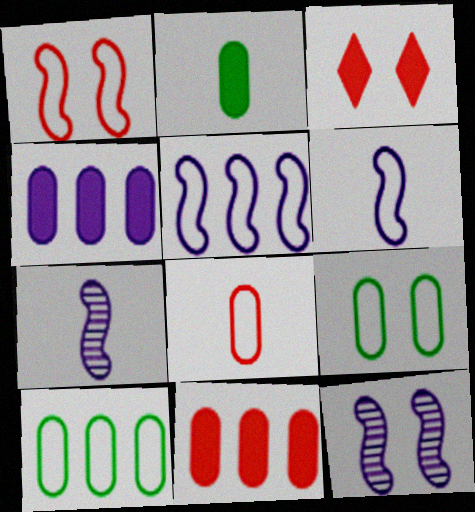[[3, 7, 10], 
[3, 9, 12]]